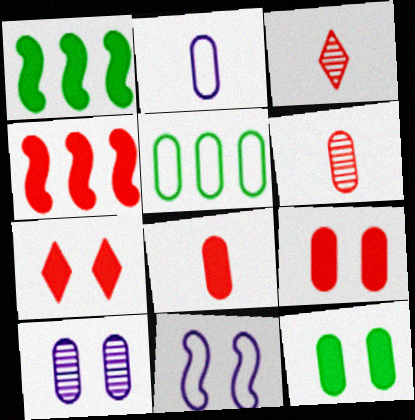[[4, 7, 8], 
[5, 8, 10]]